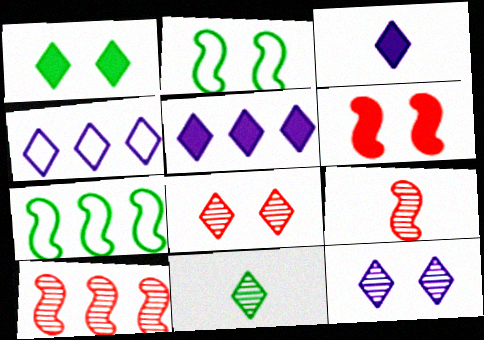[[3, 4, 12]]